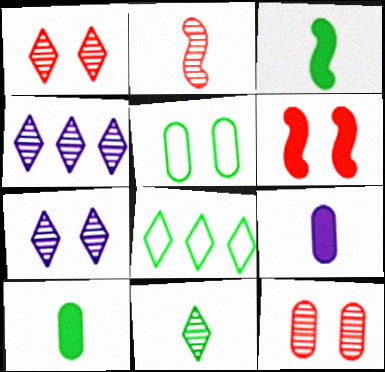[[1, 4, 11], 
[5, 6, 7]]